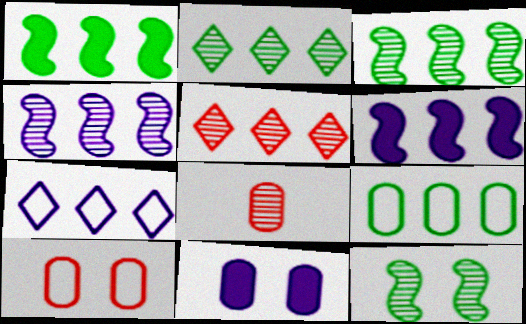[[1, 2, 9], 
[5, 6, 9], 
[8, 9, 11]]